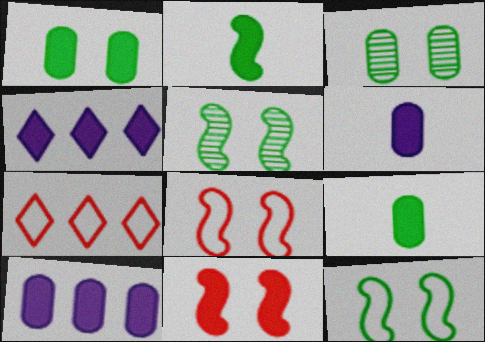[[4, 9, 11], 
[5, 6, 7]]